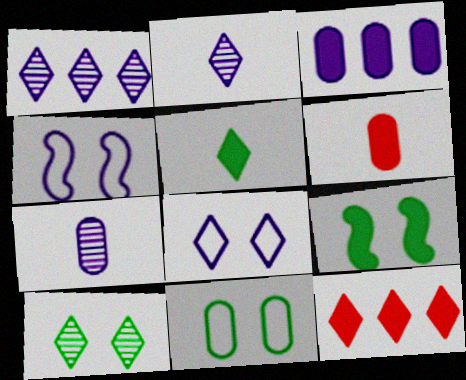[[2, 3, 4], 
[9, 10, 11]]